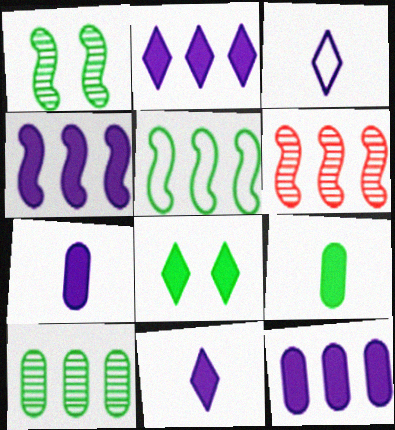[[2, 4, 12], 
[4, 5, 6]]